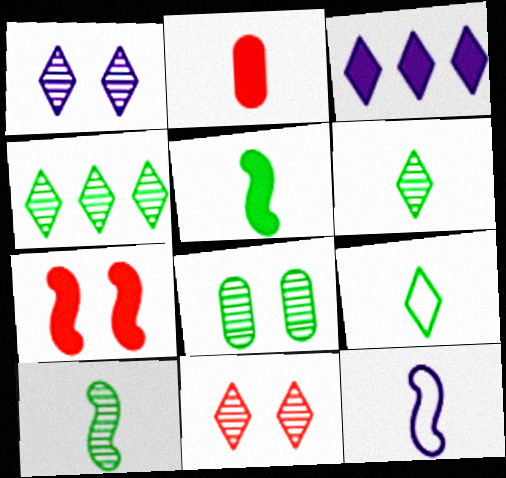[[2, 6, 12], 
[3, 9, 11], 
[4, 8, 10]]